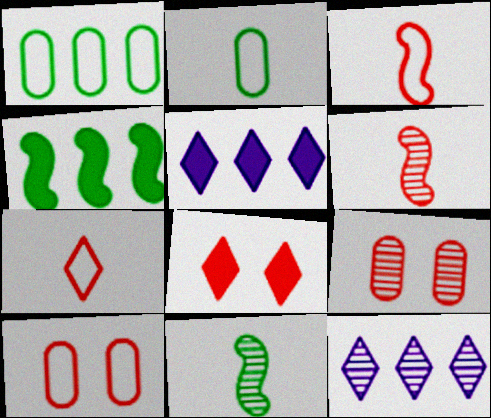[[5, 10, 11], 
[9, 11, 12]]